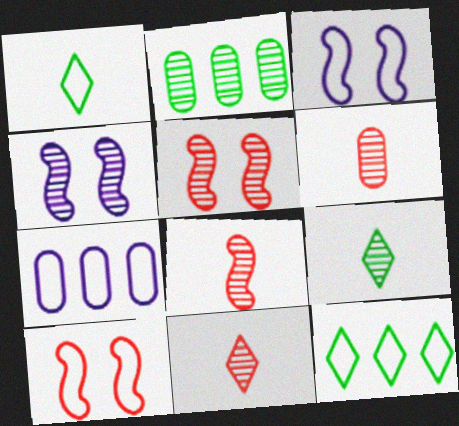[[1, 7, 10], 
[2, 4, 11], 
[6, 8, 11]]